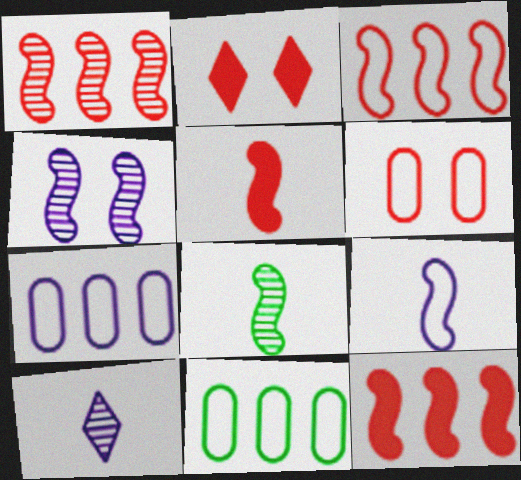[[1, 3, 12], 
[1, 4, 8], 
[2, 7, 8], 
[5, 8, 9]]